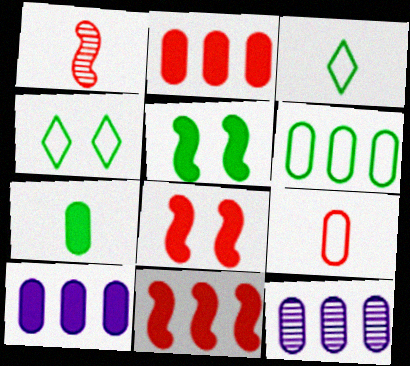[[1, 4, 10], 
[2, 6, 12], 
[3, 8, 12]]